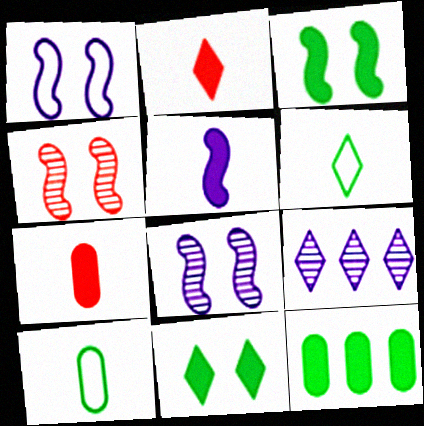[[1, 3, 4]]